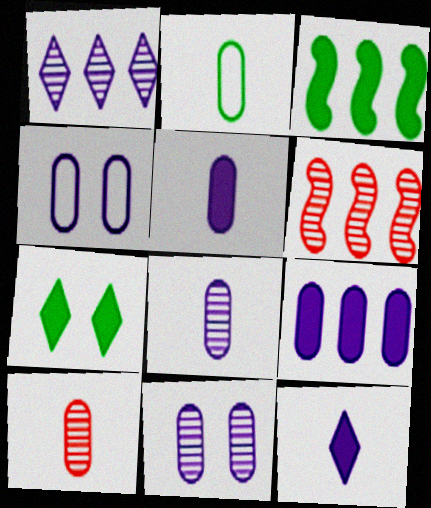[[2, 5, 10], 
[4, 8, 9]]